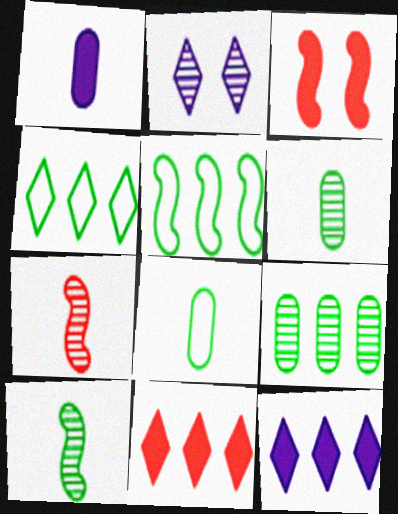[[2, 7, 9]]